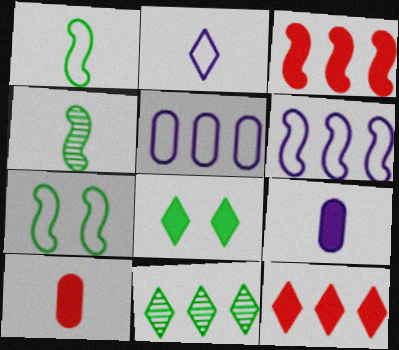[[2, 4, 10], 
[3, 5, 11], 
[3, 8, 9]]